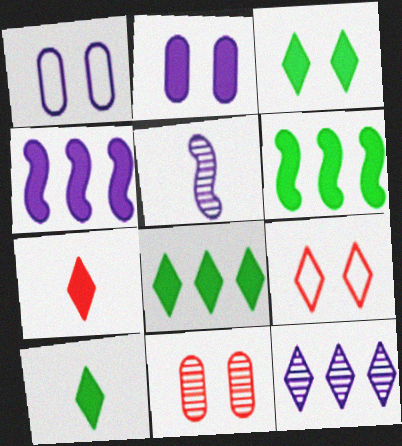[[2, 6, 7], 
[3, 8, 10], 
[9, 10, 12]]